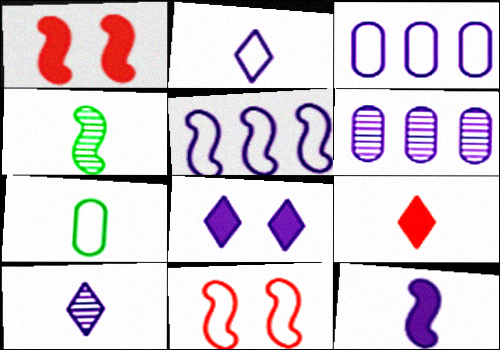[[1, 4, 5]]